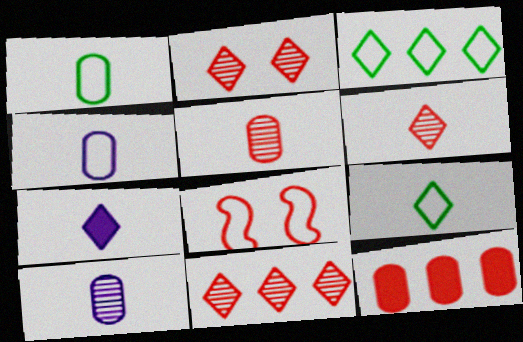[[2, 3, 7], 
[2, 6, 11], 
[3, 4, 8], 
[6, 7, 9], 
[6, 8, 12]]